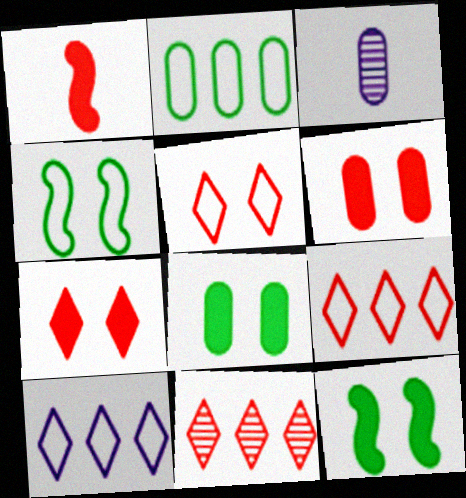[[2, 3, 6], 
[3, 9, 12]]